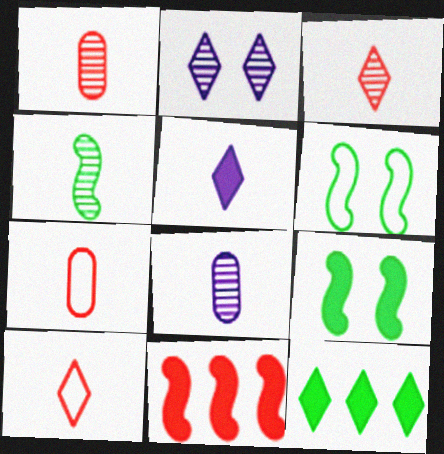[[2, 10, 12], 
[3, 4, 8], 
[4, 5, 7]]